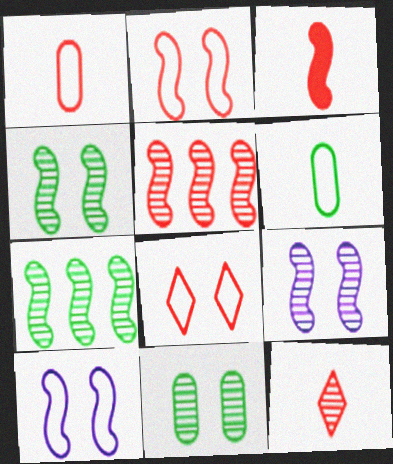[[1, 3, 12], 
[2, 3, 5], 
[3, 7, 10]]